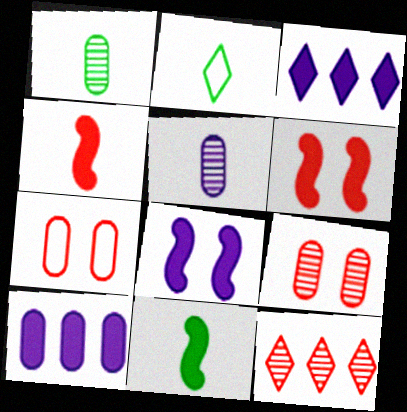[[1, 2, 11], 
[1, 7, 10], 
[2, 4, 5], 
[4, 7, 12]]